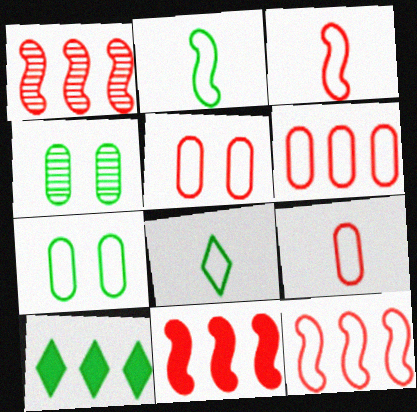[[1, 11, 12], 
[2, 4, 10], 
[5, 6, 9]]